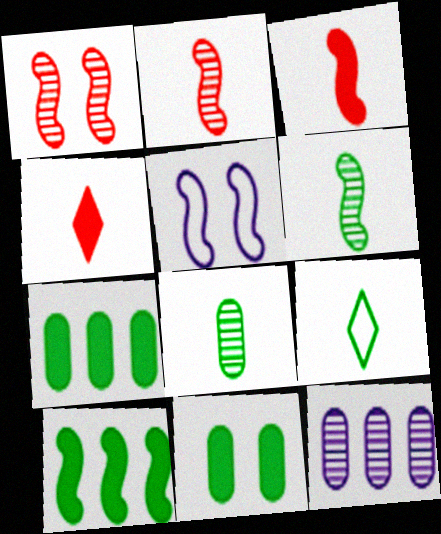[[2, 5, 10]]